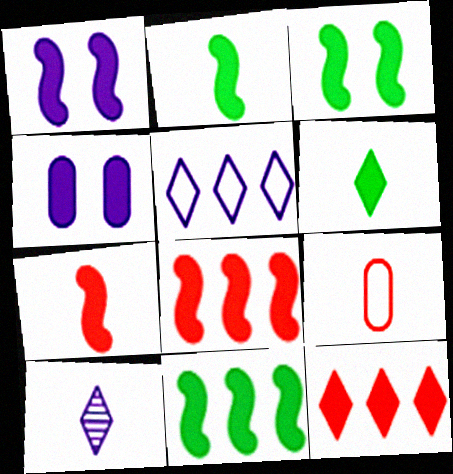[[1, 2, 8], 
[1, 7, 11], 
[2, 3, 11], 
[2, 4, 12], 
[2, 9, 10], 
[4, 6, 8]]